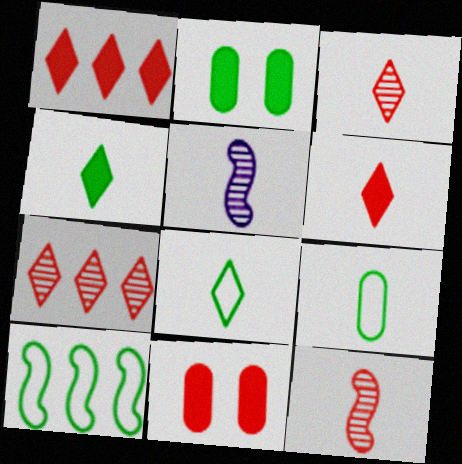[[5, 6, 9]]